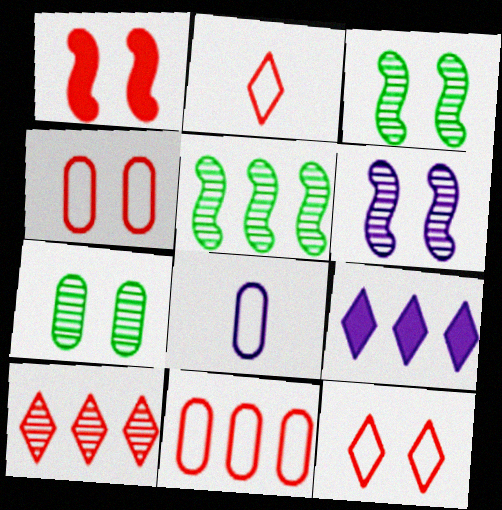[[5, 9, 11], 
[6, 8, 9]]